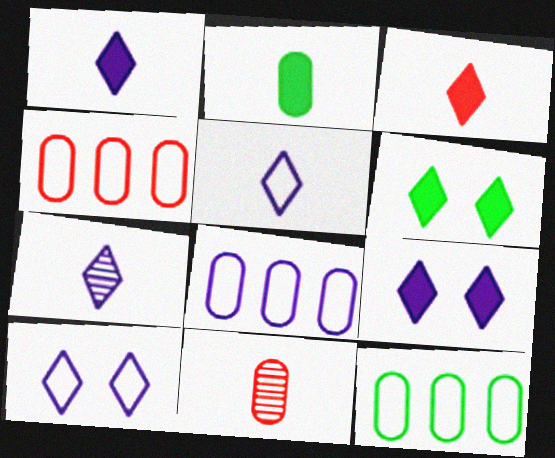[[1, 5, 7], 
[4, 8, 12]]